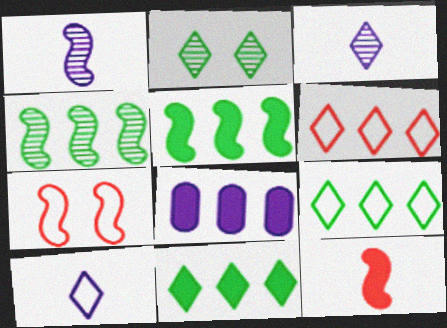[[1, 5, 7], 
[4, 6, 8]]